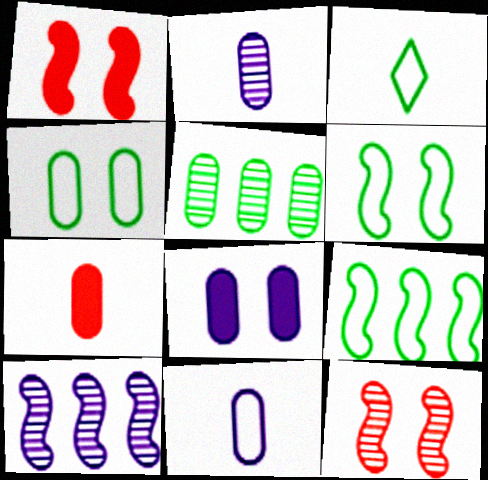[[3, 4, 9]]